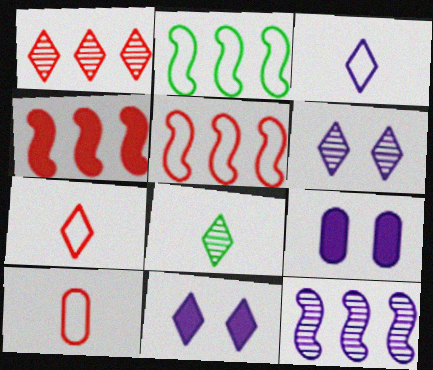[[1, 6, 8], 
[2, 4, 12], 
[3, 9, 12], 
[5, 8, 9]]